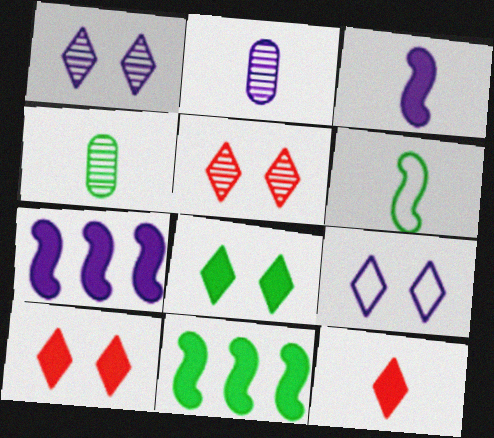[[2, 6, 12], 
[2, 7, 9], 
[5, 8, 9]]